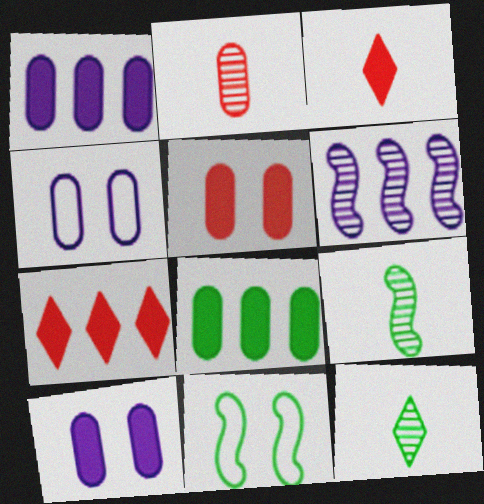[[2, 4, 8], 
[4, 7, 9], 
[8, 11, 12]]